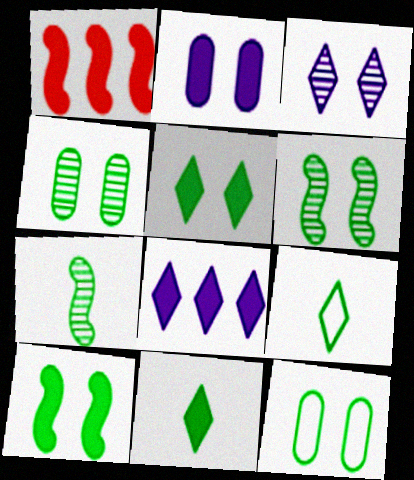[[1, 2, 11], 
[5, 6, 12]]